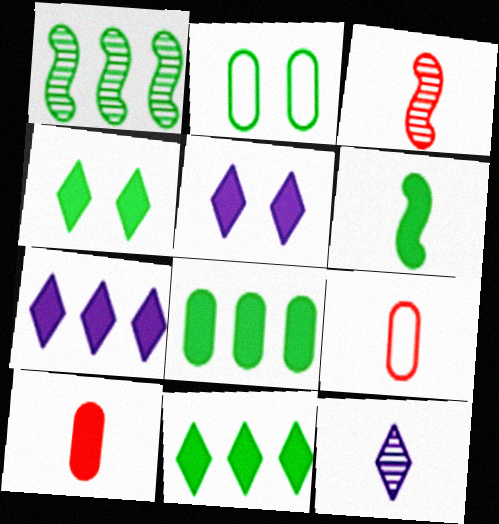[[1, 5, 9], 
[2, 3, 7], 
[4, 6, 8], 
[6, 9, 12]]